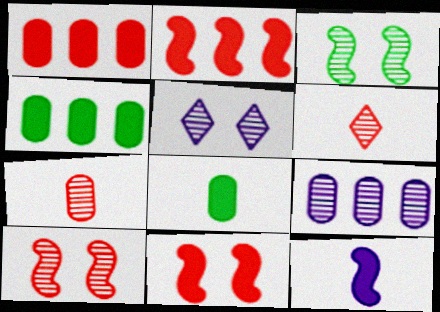[[3, 6, 9]]